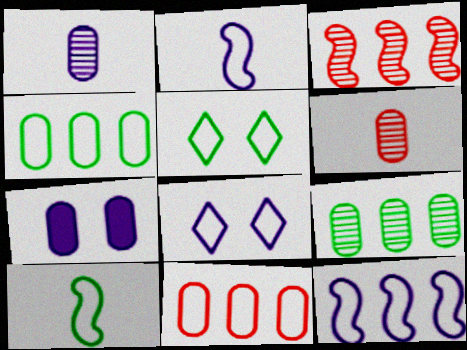[[2, 5, 11], 
[4, 5, 10], 
[4, 6, 7], 
[8, 10, 11]]